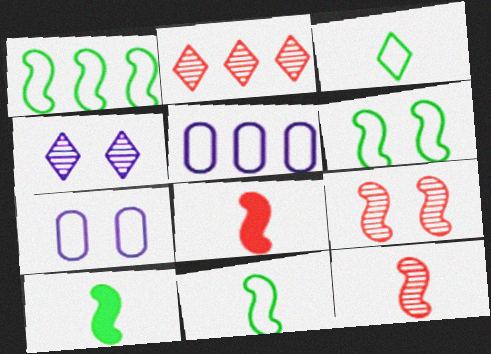[[1, 6, 11], 
[2, 7, 10]]